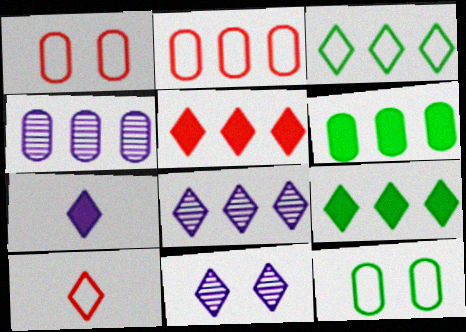[[2, 4, 6], 
[3, 5, 8], 
[9, 10, 11]]